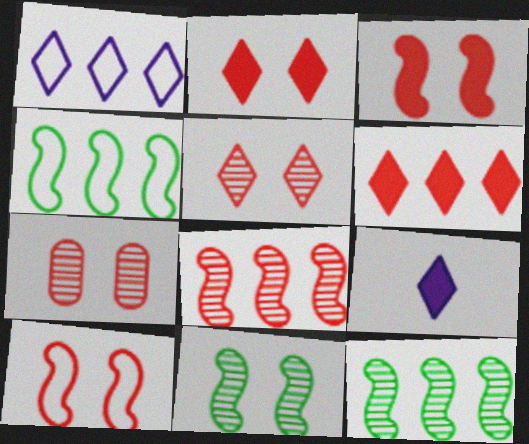[[2, 7, 10], 
[4, 7, 9]]